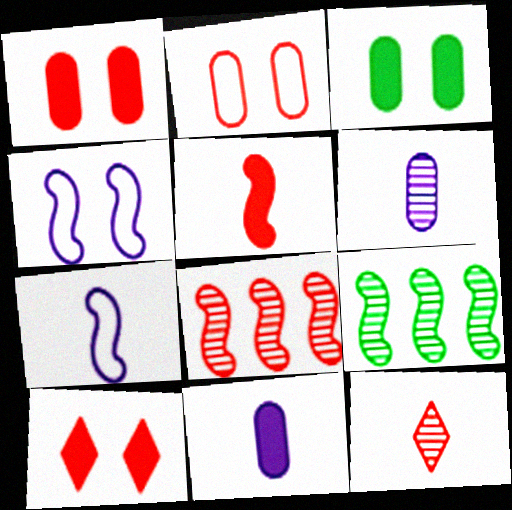[[4, 5, 9]]